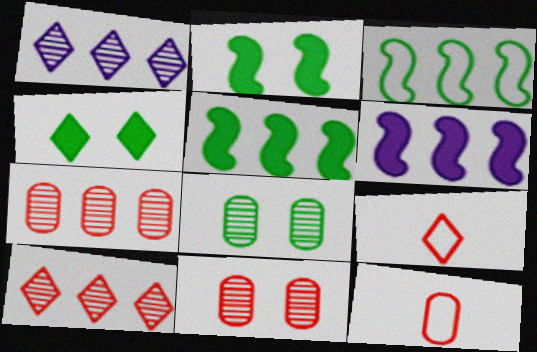[[1, 2, 12], 
[1, 4, 9], 
[6, 8, 9]]